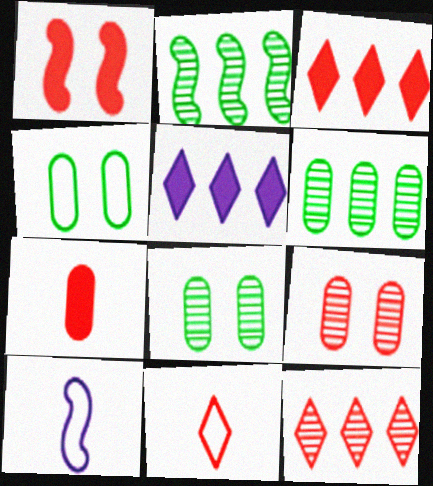[[1, 2, 10], 
[1, 3, 7], 
[3, 8, 10]]